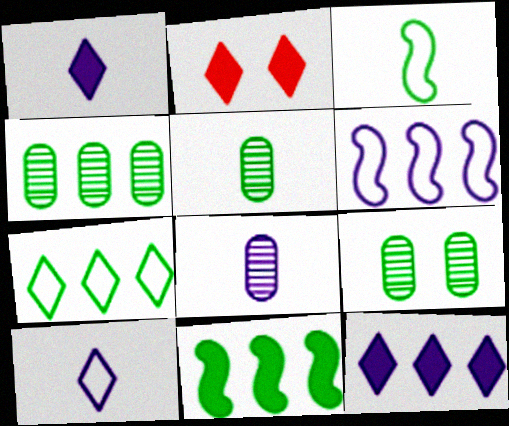[[2, 5, 6], 
[4, 5, 9], 
[4, 7, 11]]